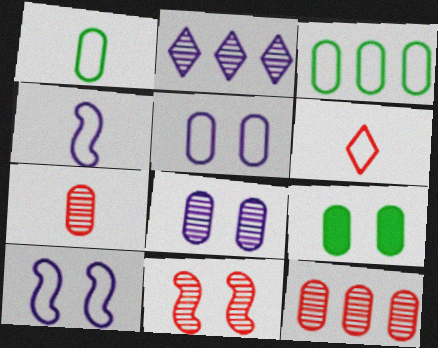[[1, 4, 6], 
[3, 6, 10]]